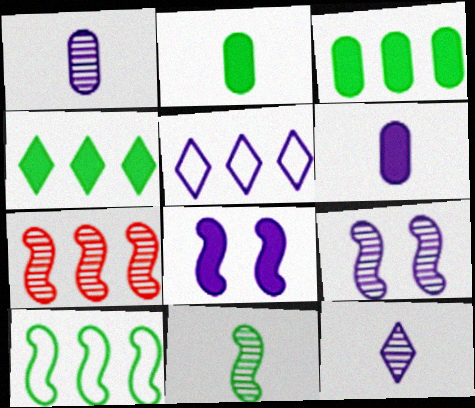[[1, 5, 8], 
[3, 5, 7], 
[5, 6, 9], 
[7, 9, 11]]